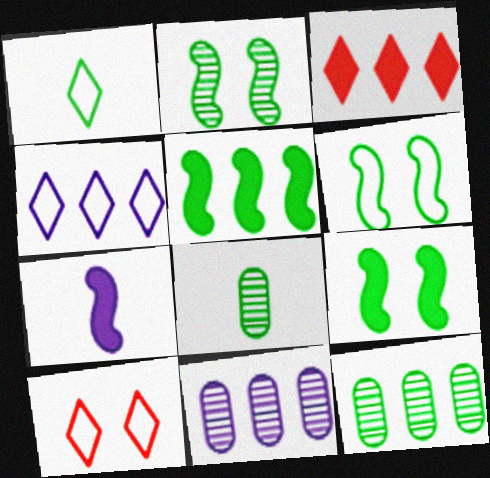[[1, 4, 10], 
[1, 9, 12], 
[2, 6, 9], 
[7, 10, 12]]